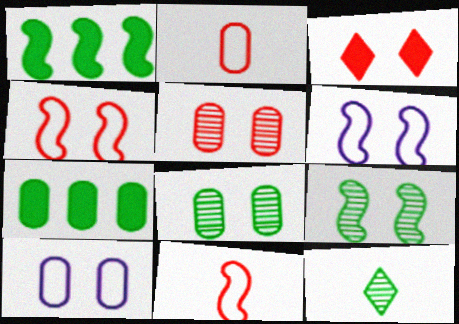[[3, 4, 5], 
[3, 6, 8], 
[3, 9, 10]]